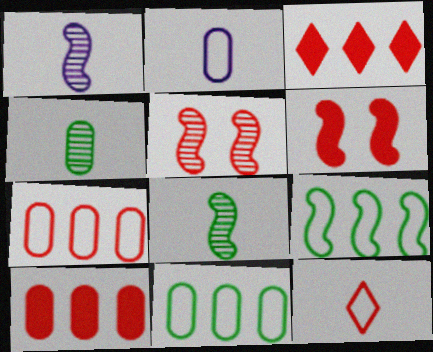[[1, 6, 9], 
[5, 10, 12]]